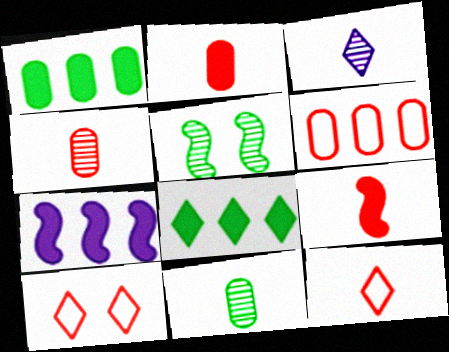[[3, 8, 10], 
[4, 9, 12], 
[7, 10, 11]]